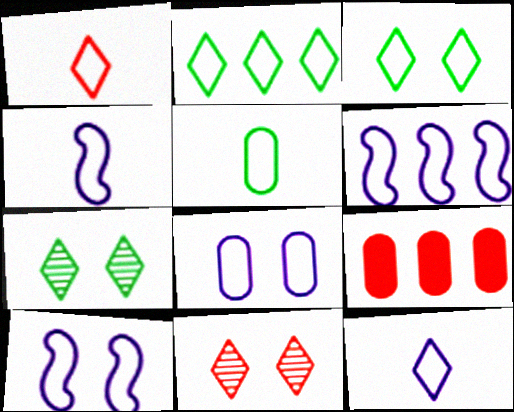[[1, 4, 5], 
[4, 6, 10], 
[4, 7, 9], 
[6, 8, 12]]